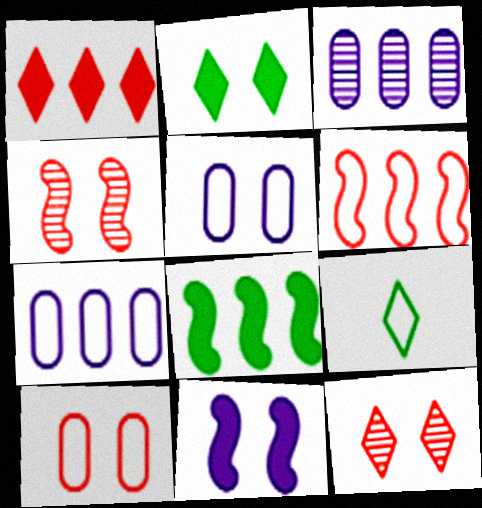[[2, 4, 5], 
[5, 6, 9]]